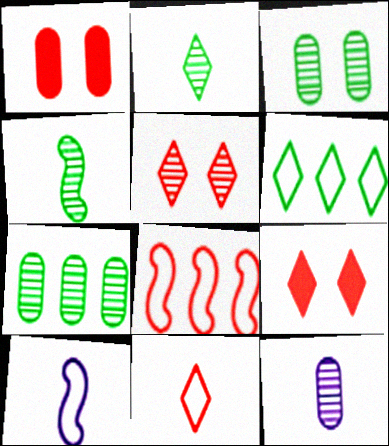[[7, 9, 10]]